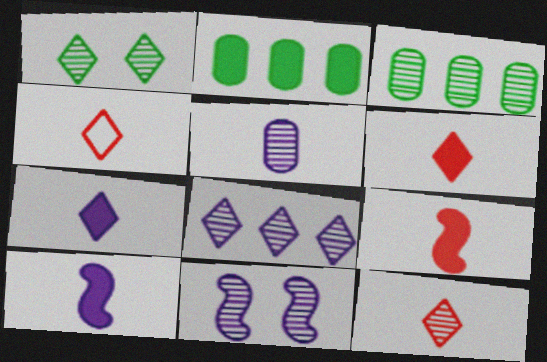[[1, 8, 12], 
[2, 4, 11], 
[3, 11, 12], 
[4, 6, 12], 
[5, 8, 11]]